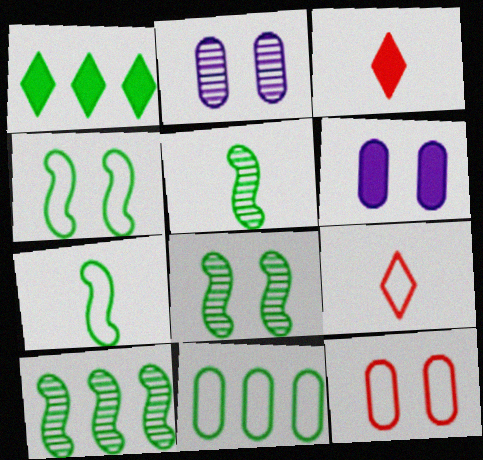[[1, 10, 11], 
[5, 8, 10], 
[6, 9, 10]]